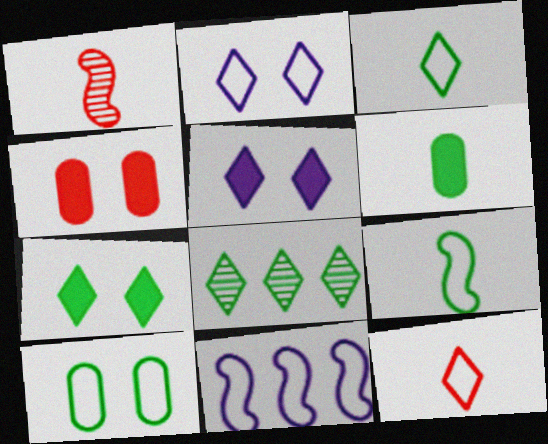[[3, 7, 8], 
[5, 8, 12], 
[10, 11, 12]]